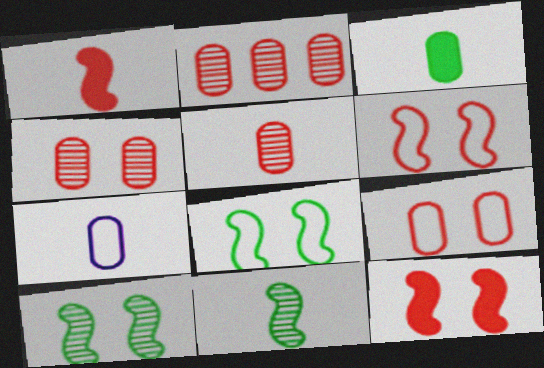[[2, 4, 5], 
[3, 5, 7]]